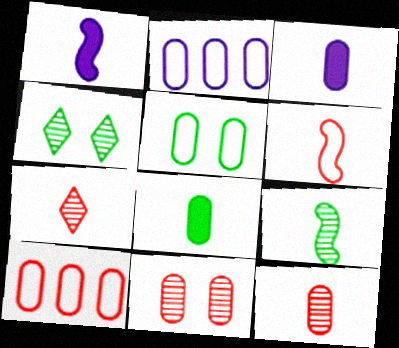[[1, 4, 10], 
[1, 6, 9], 
[2, 8, 11]]